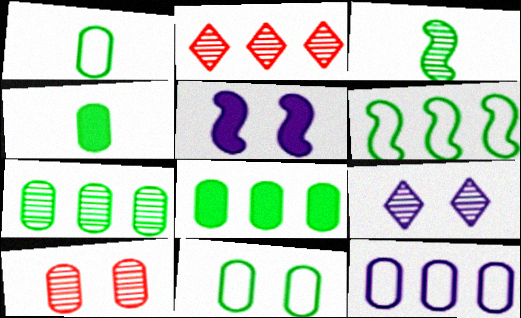[[1, 2, 5], 
[4, 7, 11], 
[4, 10, 12]]